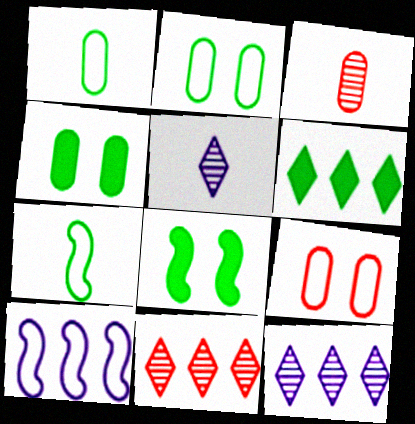[]